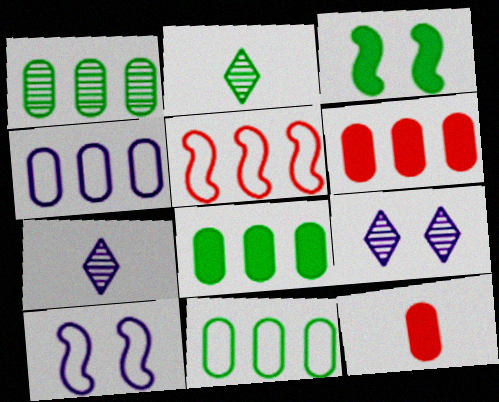[[1, 4, 6], 
[1, 8, 11], 
[2, 3, 11], 
[2, 6, 10]]